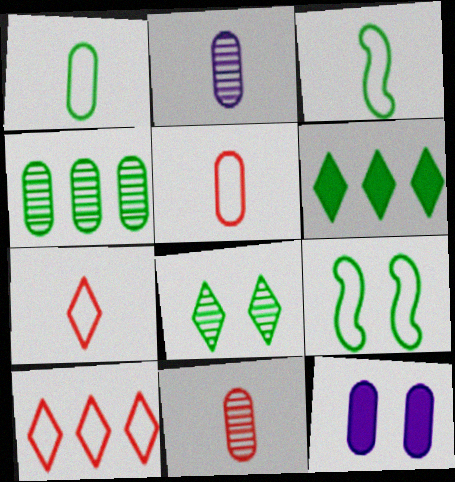[[4, 5, 12]]